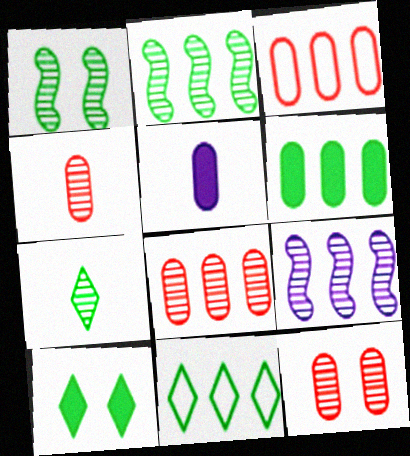[[2, 6, 11], 
[4, 8, 12], 
[7, 9, 12], 
[7, 10, 11]]